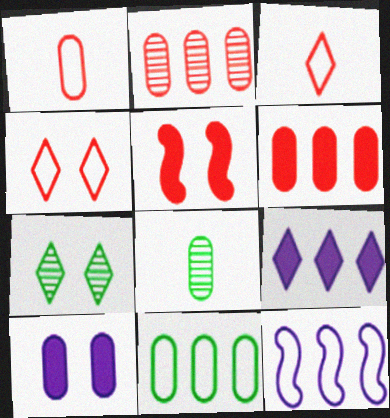[[2, 3, 5], 
[3, 7, 9]]